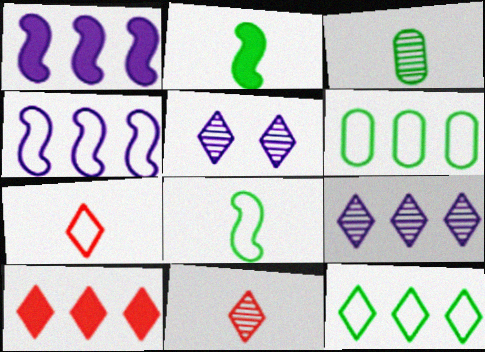[[9, 10, 12]]